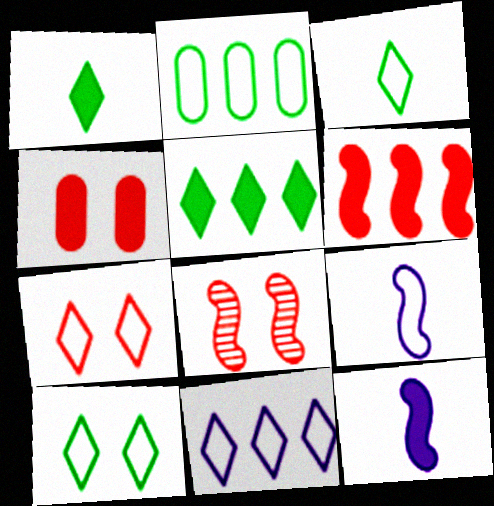[[2, 7, 9], 
[3, 7, 11], 
[4, 5, 12], 
[4, 7, 8]]